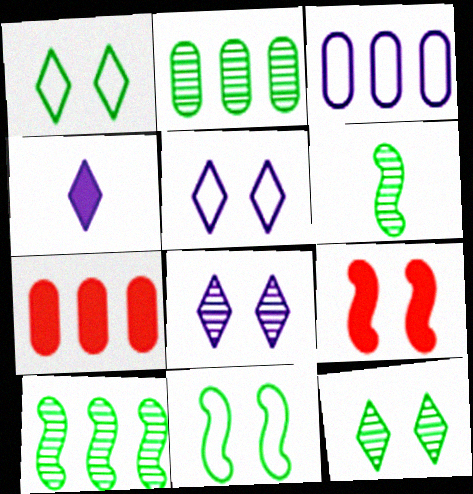[[2, 3, 7], 
[2, 6, 12], 
[5, 6, 7]]